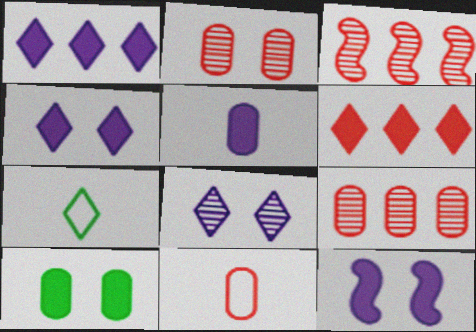[[1, 5, 12], 
[6, 7, 8], 
[7, 9, 12]]